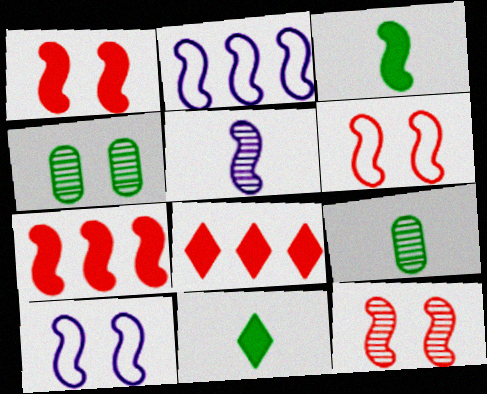[[1, 6, 12], 
[2, 3, 12], 
[8, 9, 10]]